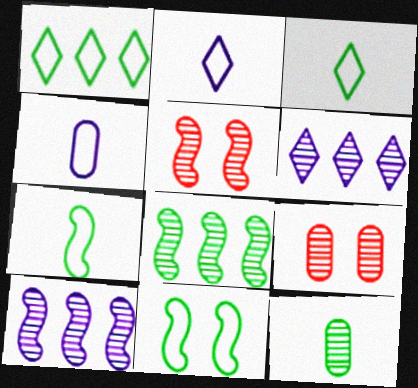[[5, 6, 12]]